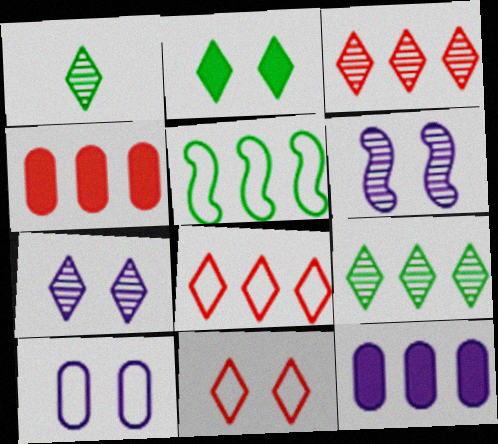[[1, 3, 7], 
[2, 7, 11], 
[3, 5, 12]]